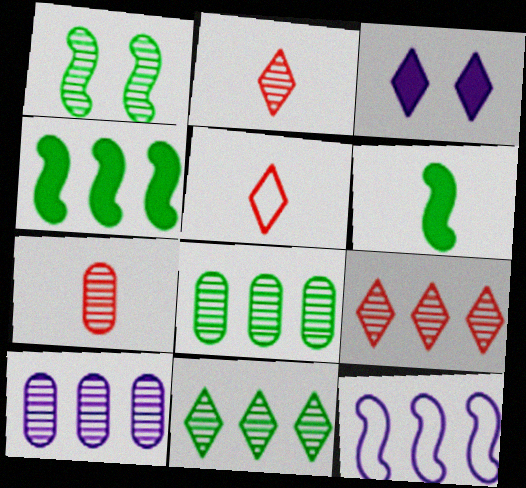[[1, 2, 10], 
[3, 5, 11]]